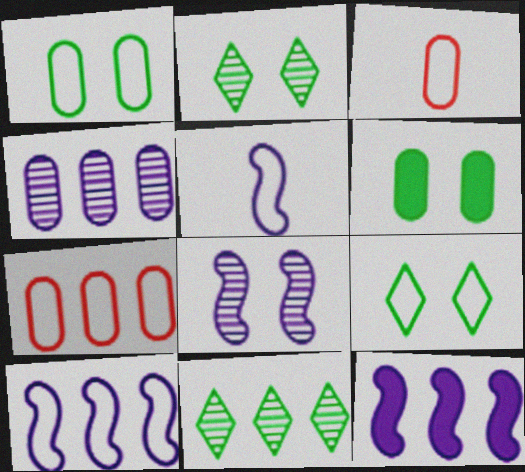[[2, 3, 12], 
[3, 4, 6], 
[3, 9, 10], 
[5, 7, 9], 
[5, 8, 12], 
[7, 11, 12]]